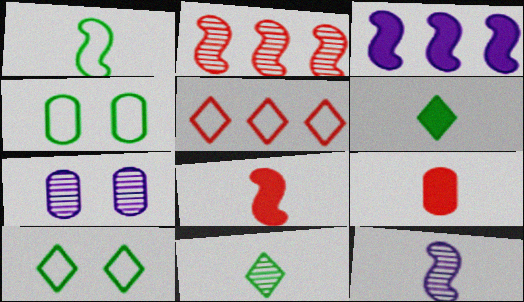[[1, 8, 12], 
[2, 7, 11]]